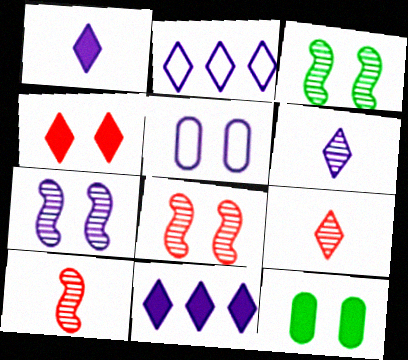[[2, 10, 12], 
[3, 4, 5], 
[3, 7, 8]]